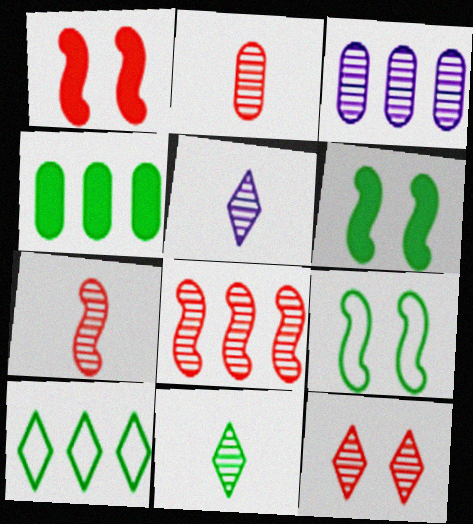[[2, 8, 12], 
[4, 9, 11]]